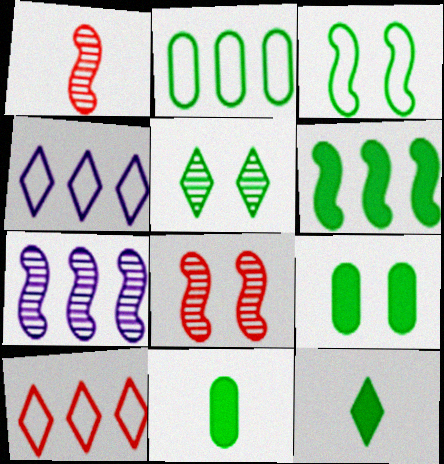[[1, 4, 9], 
[3, 5, 9], 
[4, 8, 11], 
[6, 9, 12]]